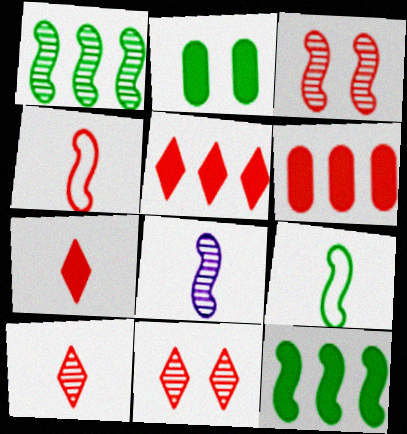[[1, 3, 8], 
[4, 6, 11]]